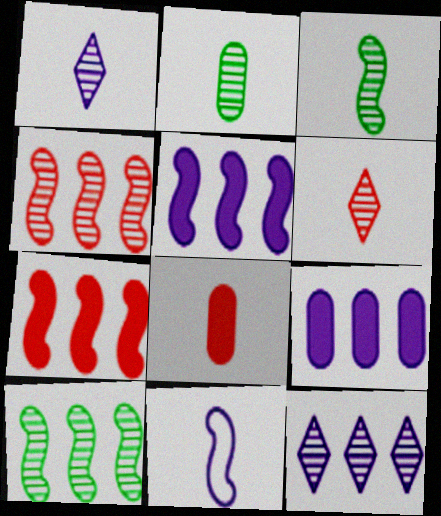[]